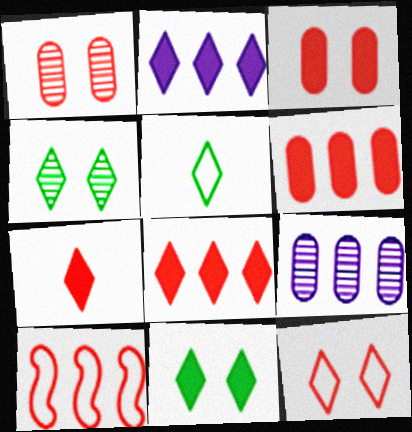[[1, 7, 10], 
[2, 7, 11]]